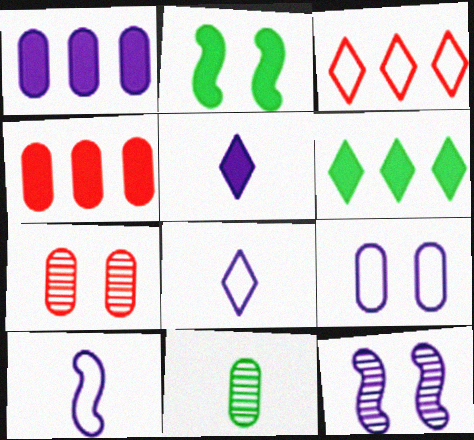[[1, 8, 12], 
[2, 4, 5], 
[4, 9, 11], 
[6, 7, 10]]